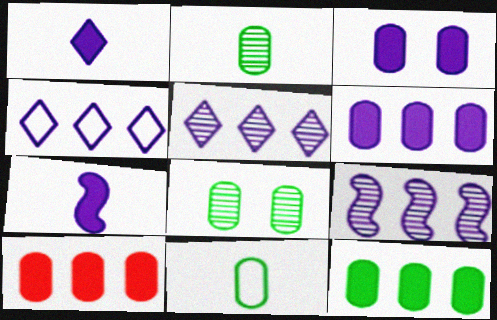[[4, 6, 9], 
[6, 10, 12], 
[8, 11, 12]]